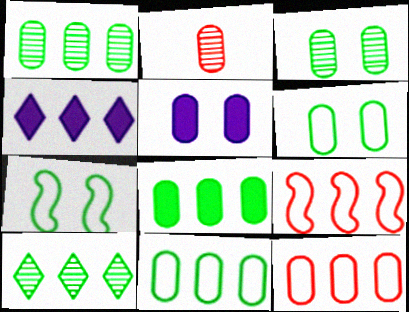[[1, 4, 9], 
[1, 8, 11], 
[2, 4, 7], 
[2, 5, 11]]